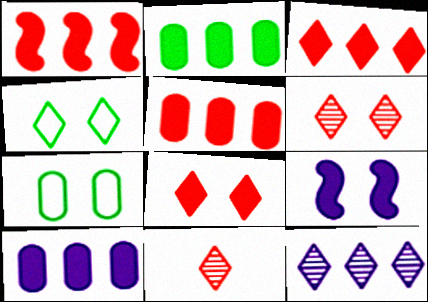[[1, 3, 5], 
[2, 5, 10], 
[6, 7, 9]]